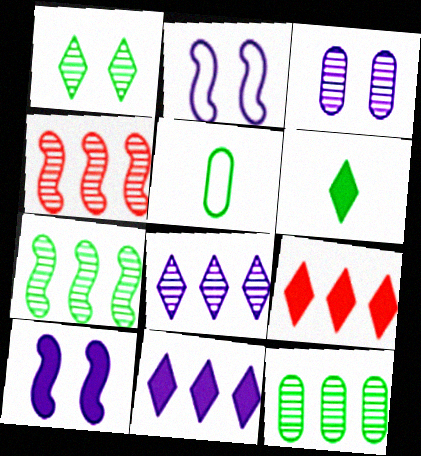[[4, 8, 12]]